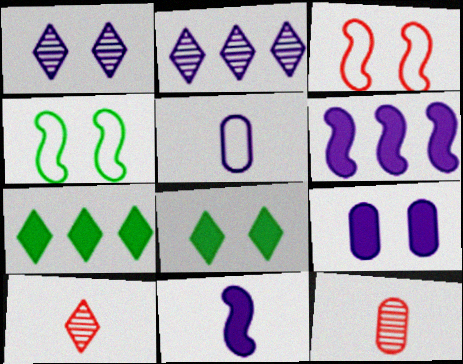[[1, 5, 6]]